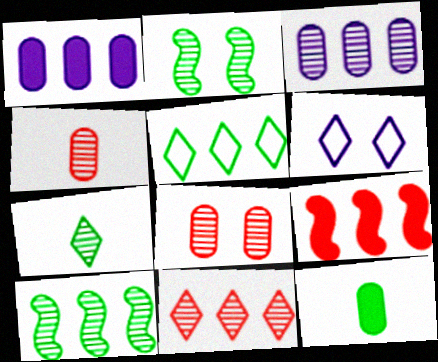[[2, 5, 12], 
[3, 5, 9], 
[3, 10, 11]]